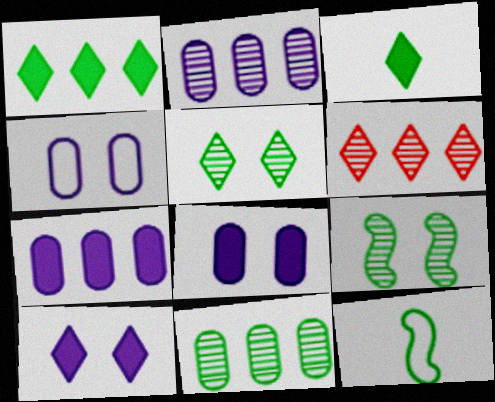[[6, 8, 12]]